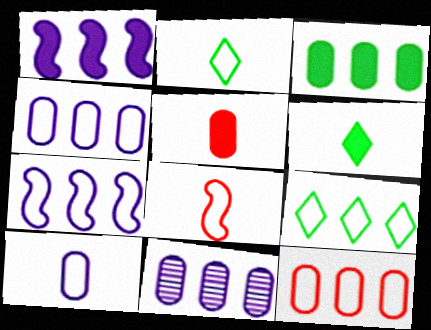[[2, 8, 10], 
[3, 11, 12], 
[7, 9, 12]]